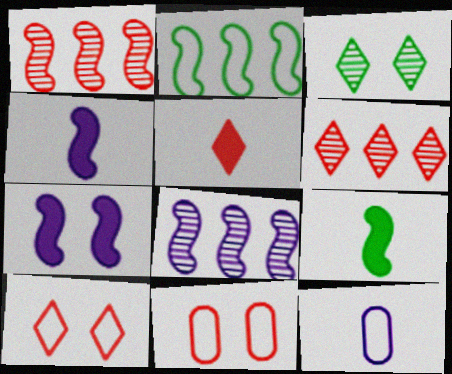[[1, 5, 11], 
[2, 10, 12], 
[3, 7, 11], 
[5, 6, 10]]